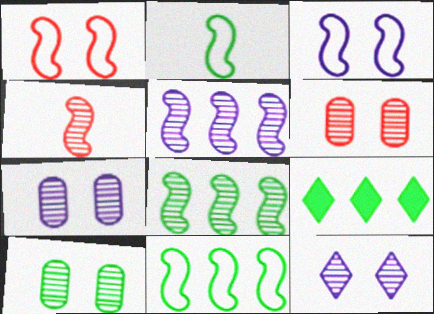[[2, 9, 10], 
[6, 7, 10]]